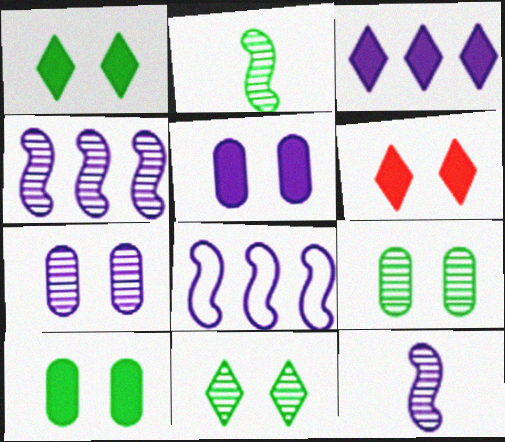[]